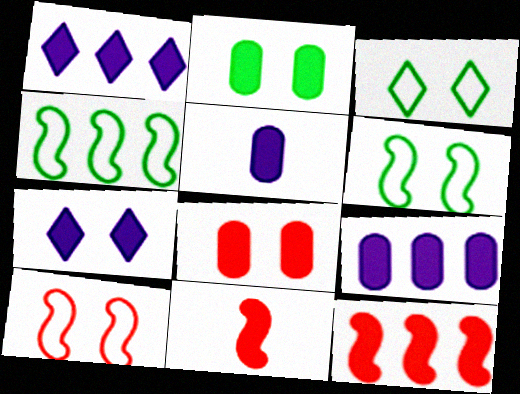[[1, 2, 11]]